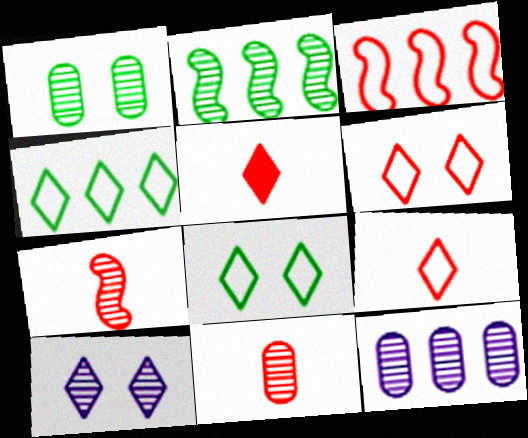[[1, 11, 12], 
[2, 10, 11], 
[4, 5, 10]]